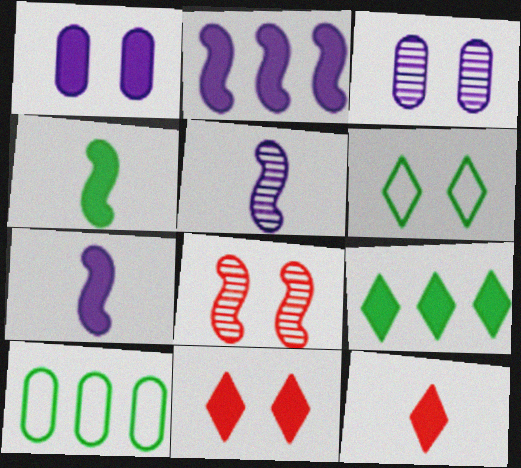[[1, 6, 8], 
[5, 10, 11]]